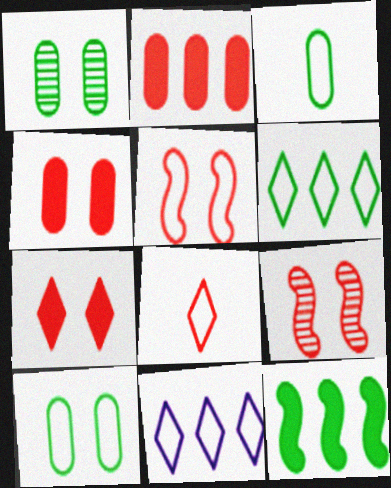[[2, 8, 9], 
[3, 5, 11]]